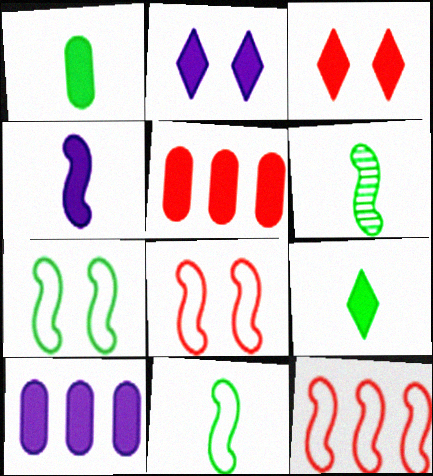[[2, 4, 10]]